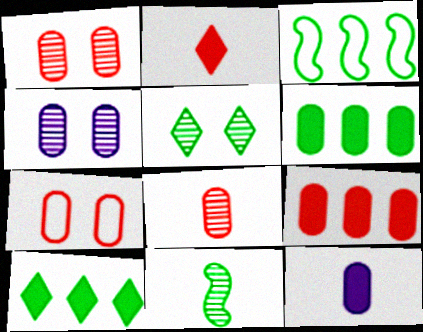[[2, 3, 4], 
[7, 8, 9]]